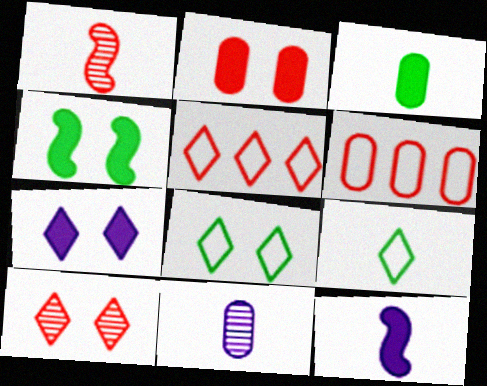[[1, 2, 5], 
[2, 4, 7], 
[4, 5, 11], 
[7, 8, 10]]